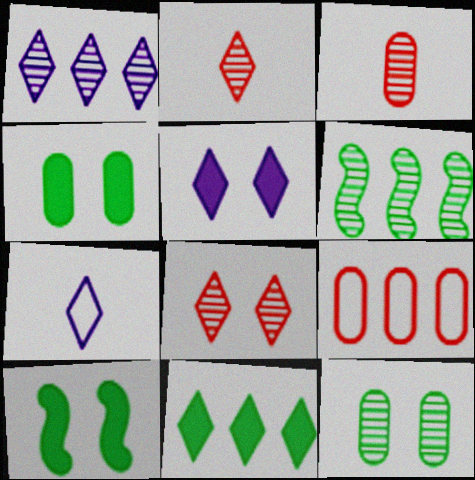[[1, 5, 7], 
[7, 8, 11]]